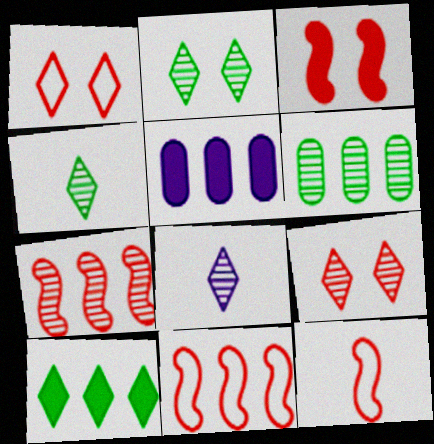[[1, 8, 10], 
[2, 5, 12], 
[3, 7, 12]]